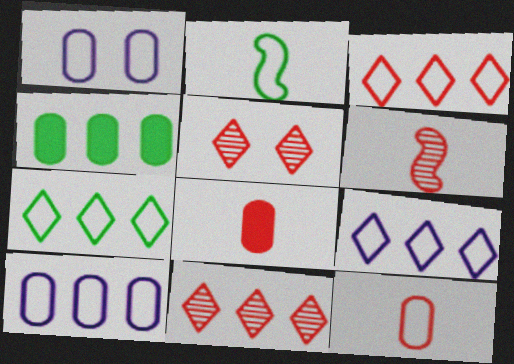[[1, 2, 3], 
[3, 7, 9]]